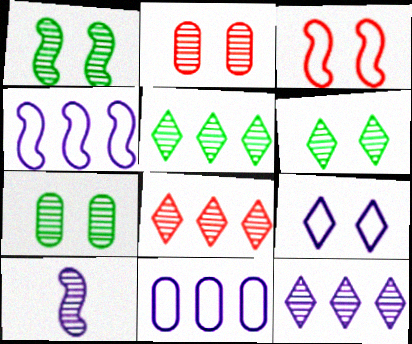[[1, 6, 7], 
[2, 5, 10], 
[5, 8, 12], 
[7, 8, 10]]